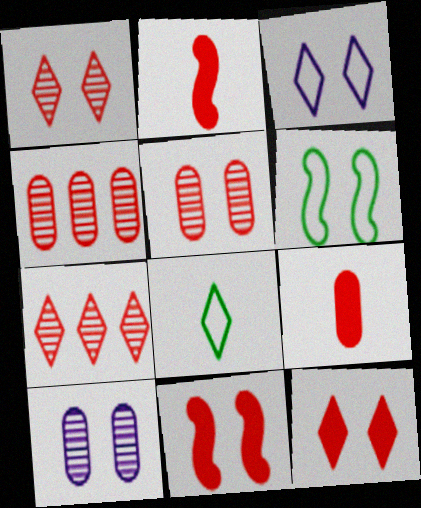[[6, 10, 12]]